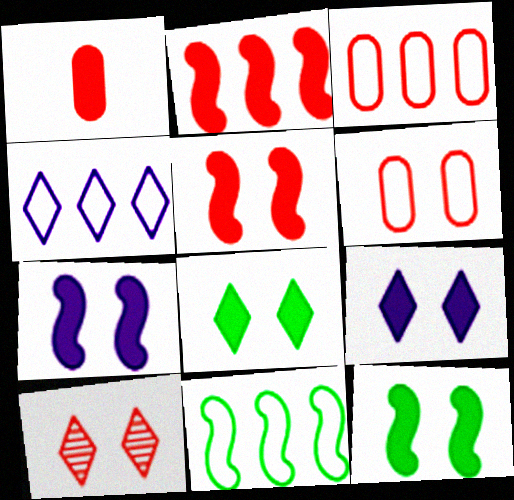[[3, 4, 11], 
[5, 6, 10], 
[5, 7, 12]]